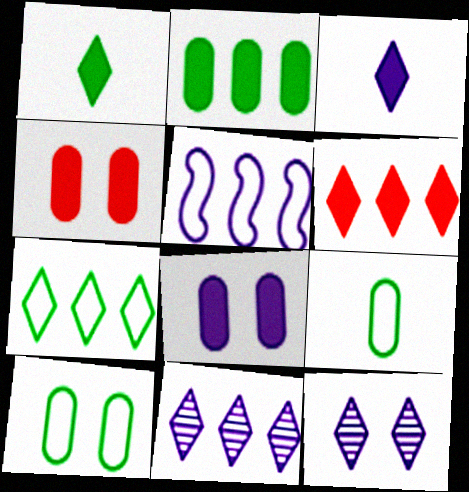[[6, 7, 11]]